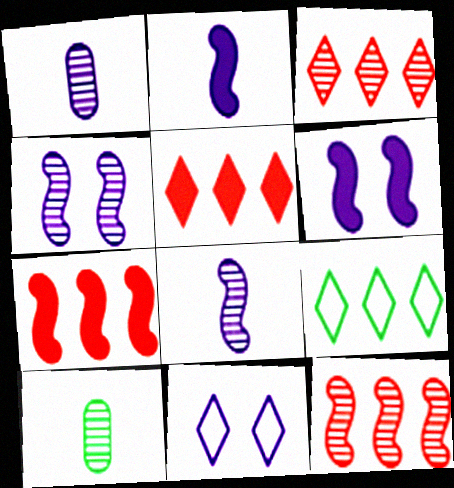[[3, 4, 10], 
[7, 10, 11]]